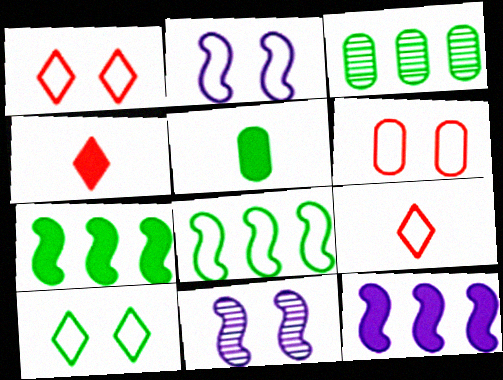[[2, 3, 4], 
[2, 6, 10]]